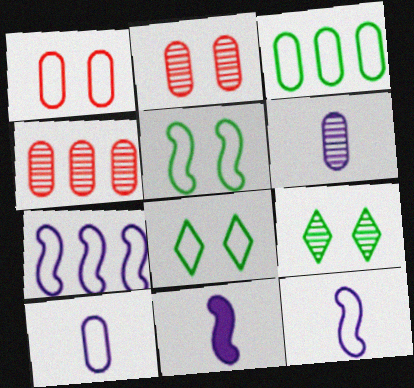[[1, 3, 10], 
[4, 8, 11]]